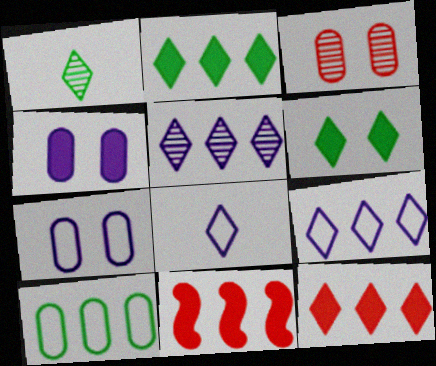[[1, 7, 11], 
[5, 10, 11]]